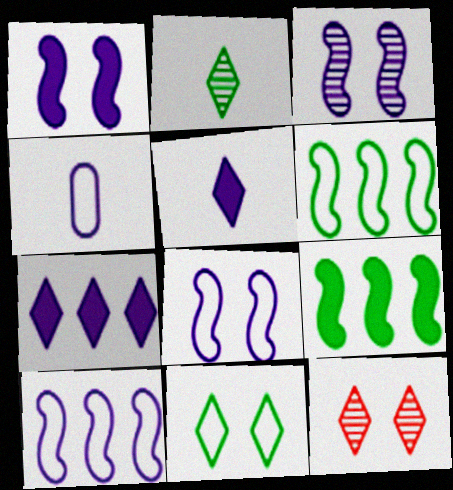[[1, 3, 8], 
[3, 4, 7], 
[4, 9, 12]]